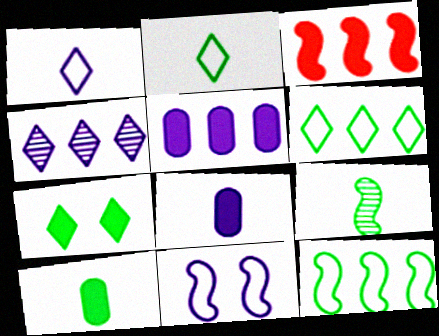[[2, 9, 10], 
[3, 7, 8], 
[3, 9, 11], 
[4, 8, 11]]